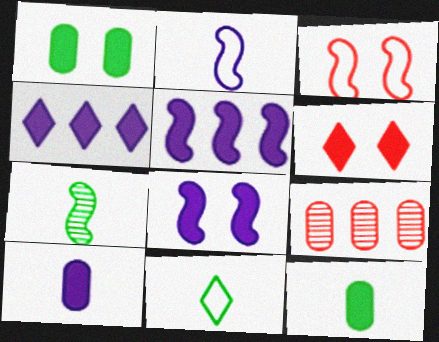[[1, 6, 8], 
[3, 5, 7], 
[4, 8, 10], 
[5, 6, 12], 
[7, 11, 12], 
[8, 9, 11]]